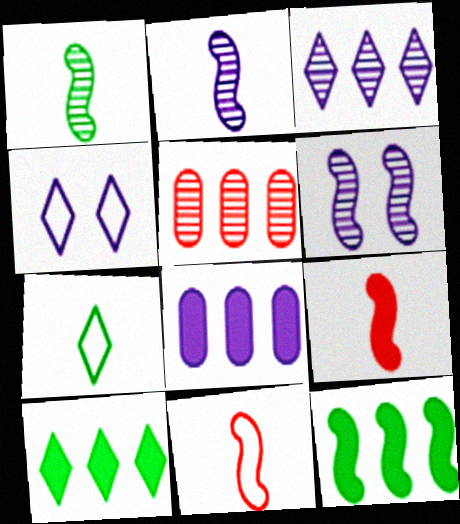[[2, 4, 8], 
[6, 11, 12]]